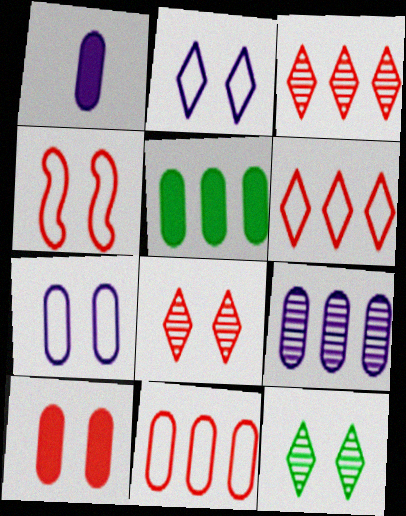[[1, 5, 10], 
[1, 7, 9], 
[4, 8, 10], 
[5, 9, 11]]